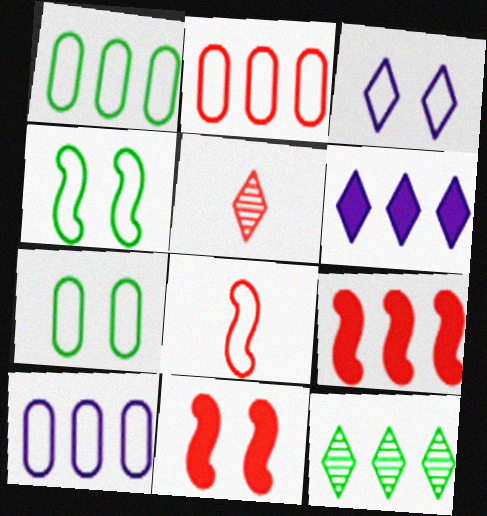[[1, 2, 10], 
[1, 3, 8], 
[2, 5, 11], 
[9, 10, 12]]